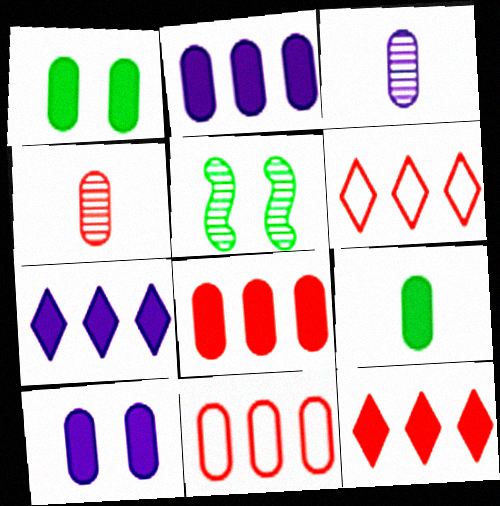[[1, 3, 11], 
[8, 9, 10]]